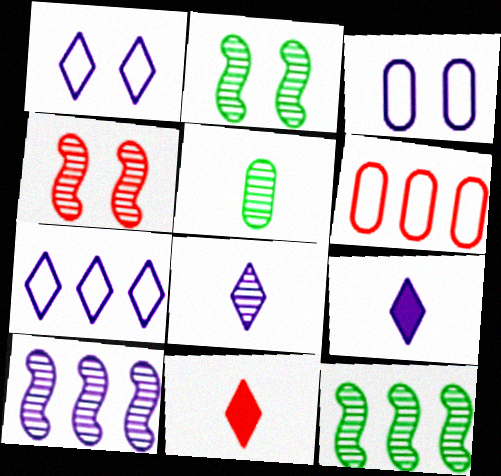[[2, 6, 9], 
[3, 9, 10], 
[3, 11, 12], 
[4, 6, 11]]